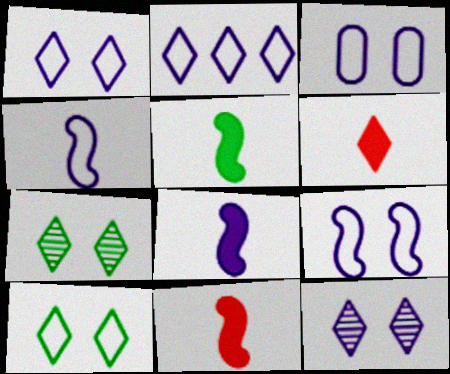[[1, 3, 9], 
[2, 3, 4], 
[2, 6, 7], 
[5, 8, 11]]